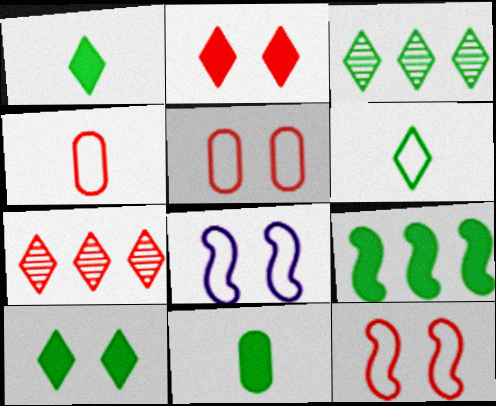[[3, 6, 10], 
[7, 8, 11], 
[9, 10, 11]]